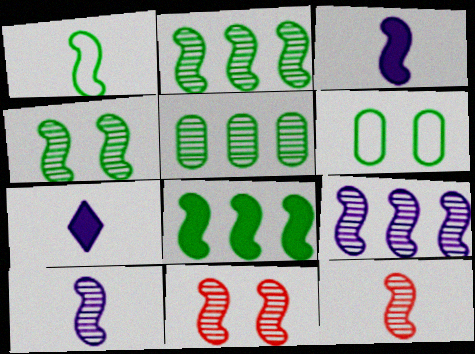[[1, 3, 12], 
[1, 4, 8], 
[2, 10, 11], 
[4, 9, 12]]